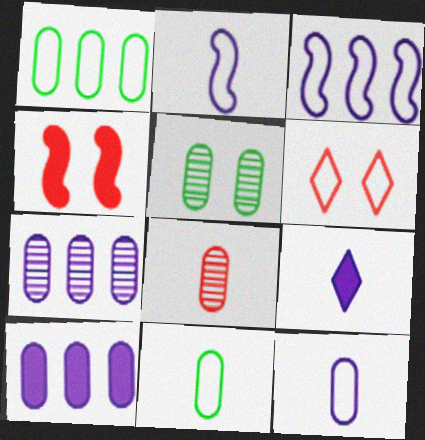[[1, 2, 6], 
[3, 6, 11], 
[5, 7, 8]]